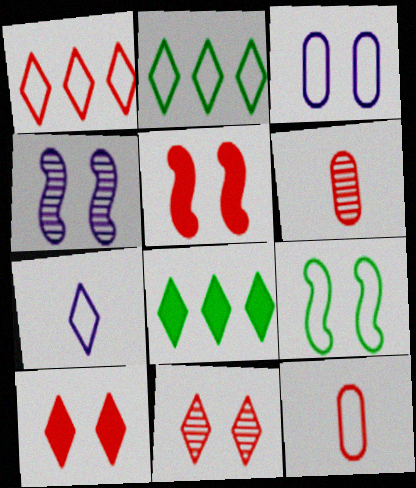[[1, 5, 6], 
[4, 5, 9], 
[4, 8, 12], 
[7, 8, 11]]